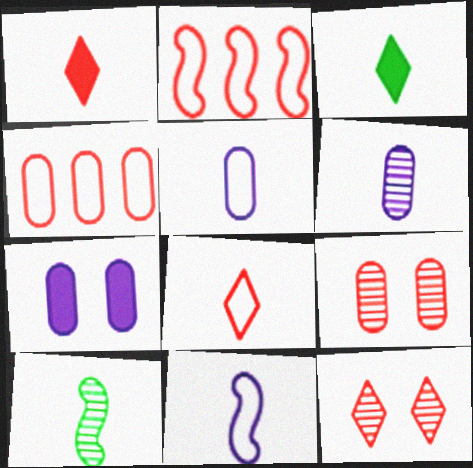[[1, 2, 9], 
[1, 5, 10]]